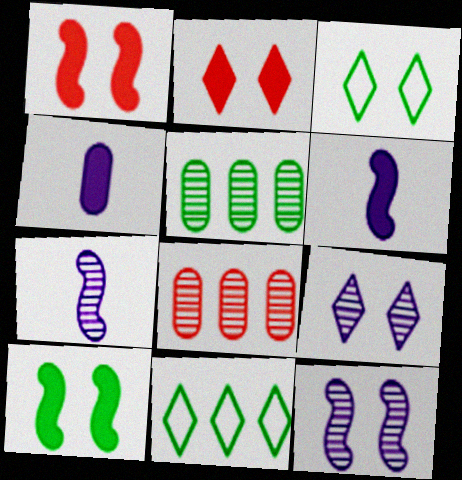[[2, 3, 9], 
[3, 6, 8]]